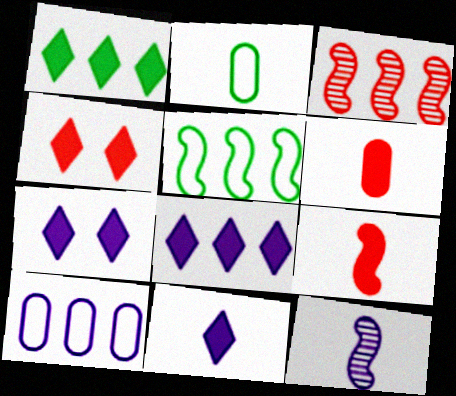[[1, 3, 10], 
[1, 4, 11], 
[2, 3, 7], 
[7, 8, 11], 
[7, 10, 12]]